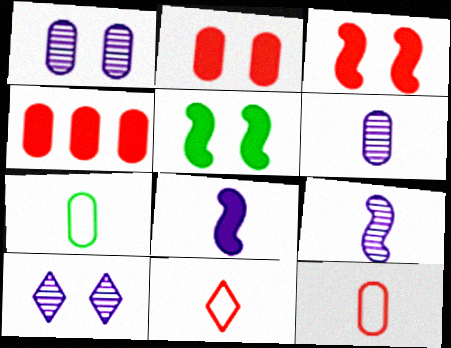[[1, 4, 7]]